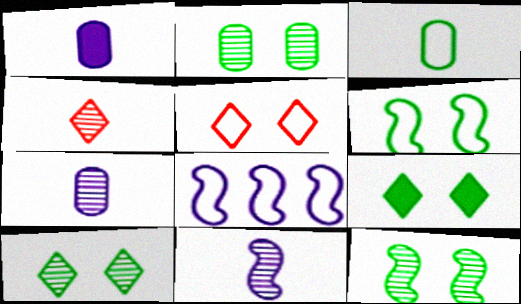[[2, 6, 9], 
[2, 10, 12], 
[3, 5, 8]]